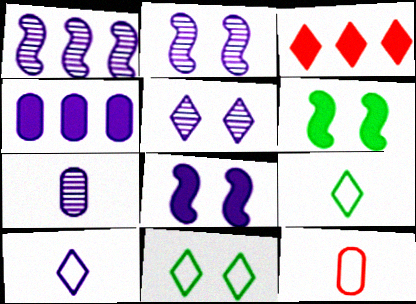[[1, 5, 7], 
[2, 4, 10], 
[3, 5, 9]]